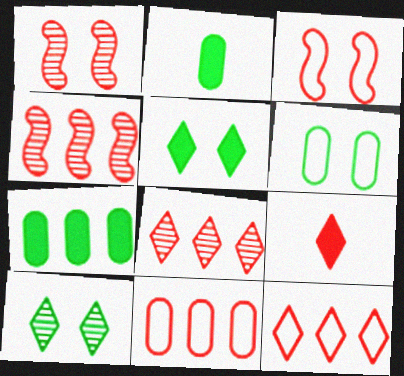[[1, 9, 11]]